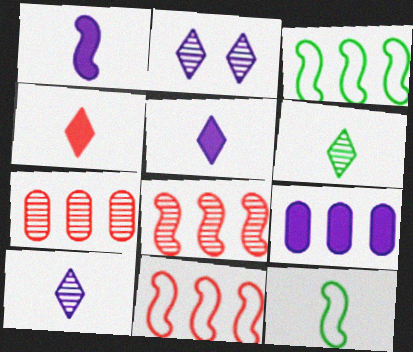[]